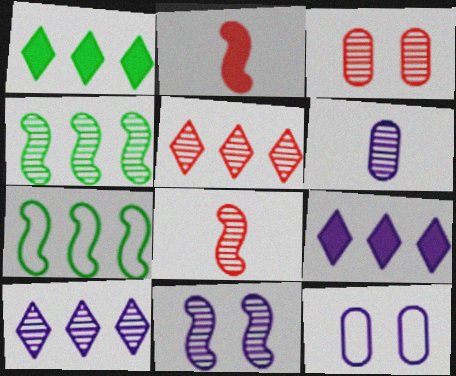[[1, 8, 12], 
[2, 7, 11], 
[3, 5, 8], 
[4, 8, 11], 
[6, 10, 11]]